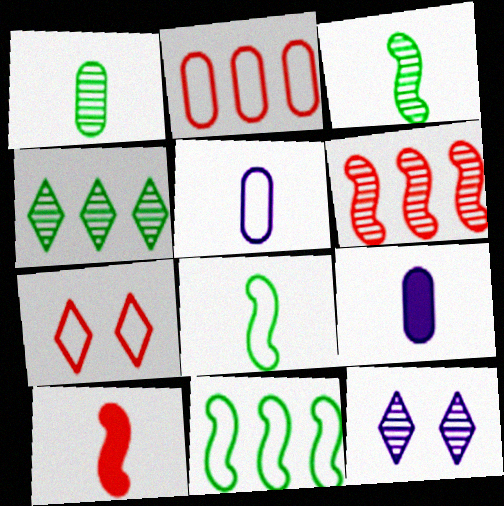[[1, 6, 12], 
[5, 7, 11]]